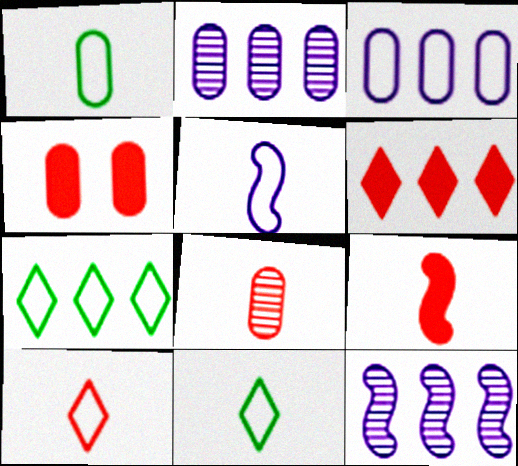[[1, 2, 4], 
[1, 5, 10], 
[4, 6, 9], 
[4, 11, 12], 
[8, 9, 10]]